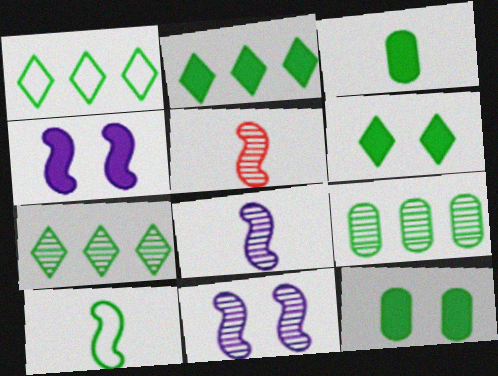[[1, 2, 7], 
[6, 9, 10], 
[7, 10, 12]]